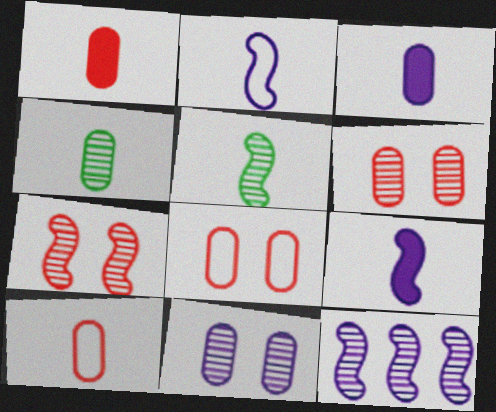[[3, 4, 10], 
[5, 7, 12]]